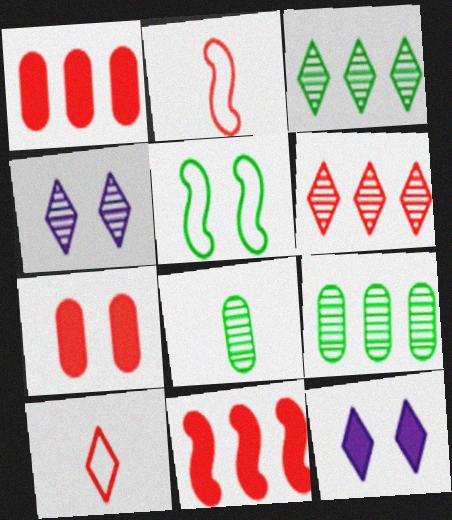[[2, 6, 7], 
[2, 9, 12], 
[3, 10, 12], 
[4, 5, 7]]